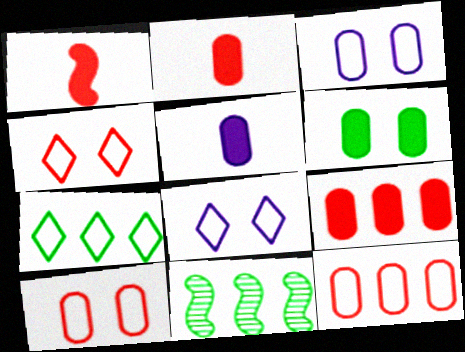[[2, 8, 11], 
[4, 5, 11], 
[5, 6, 9]]